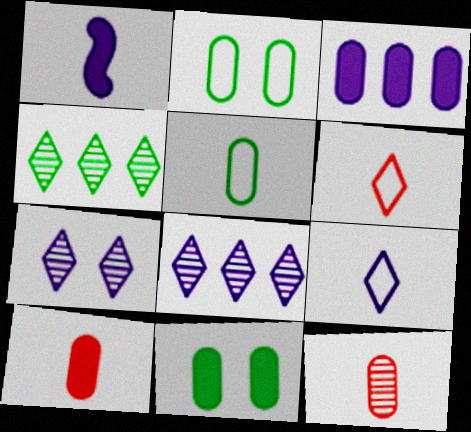[[2, 3, 12], 
[3, 10, 11]]